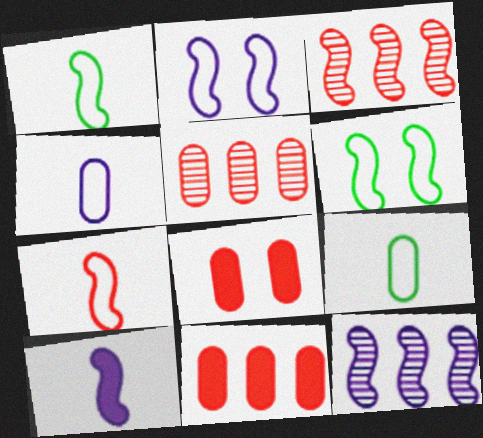[[2, 10, 12], 
[3, 6, 10]]